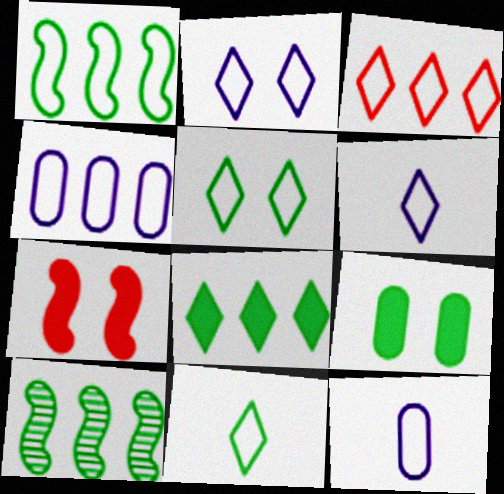[[1, 3, 4], 
[2, 3, 11], 
[3, 5, 6], 
[9, 10, 11]]